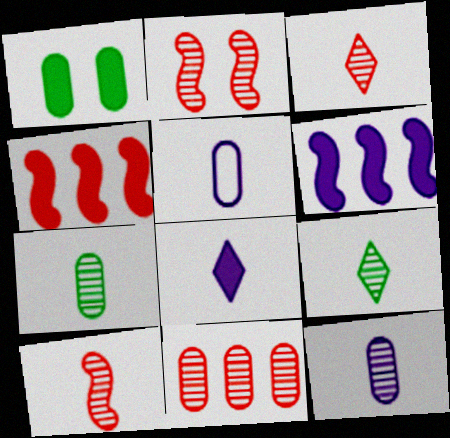[[1, 4, 8], 
[1, 5, 11], 
[2, 3, 11], 
[9, 10, 12]]